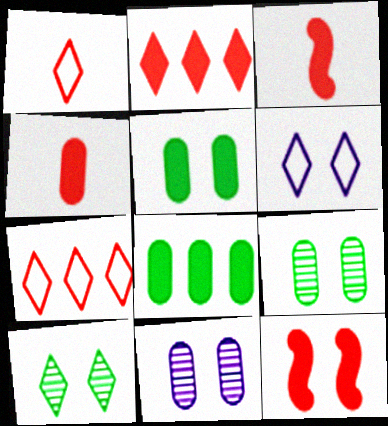[[2, 4, 12], 
[6, 9, 12]]